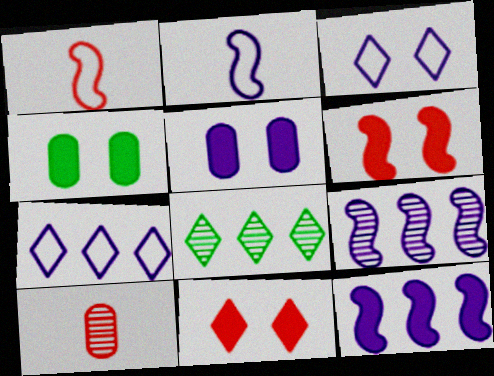[[1, 5, 8]]